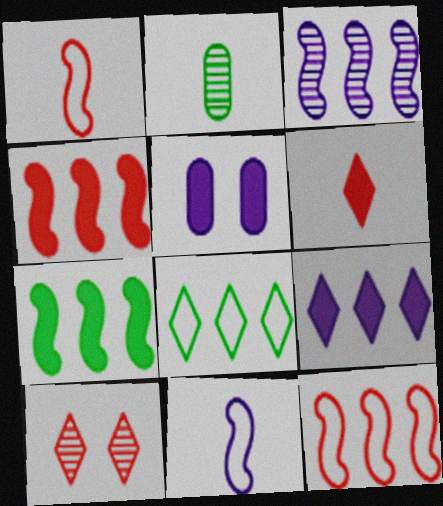[[2, 3, 10], 
[2, 6, 11], 
[3, 7, 12], 
[5, 6, 7]]